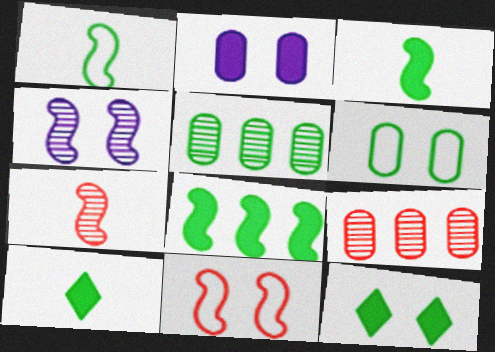[[1, 5, 12]]